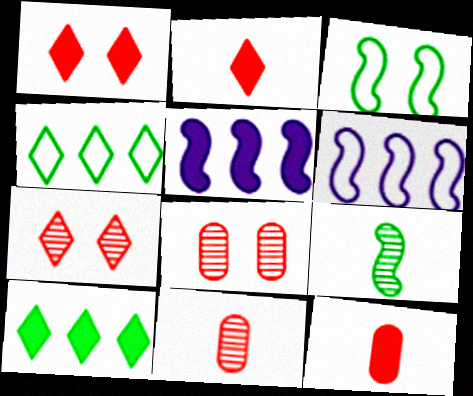[]